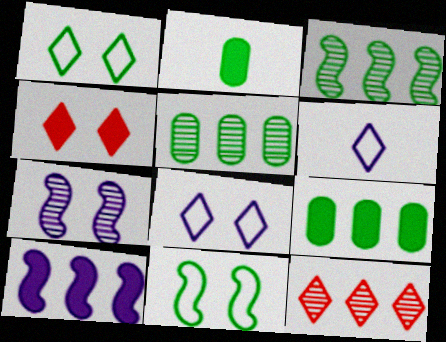[[1, 2, 3], 
[2, 4, 10]]